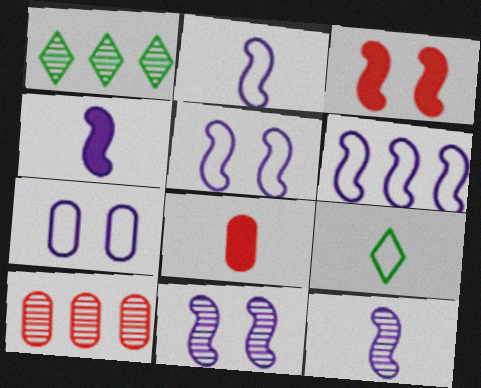[[1, 5, 8], 
[2, 4, 12], 
[2, 5, 6], 
[4, 6, 11], 
[8, 9, 12]]